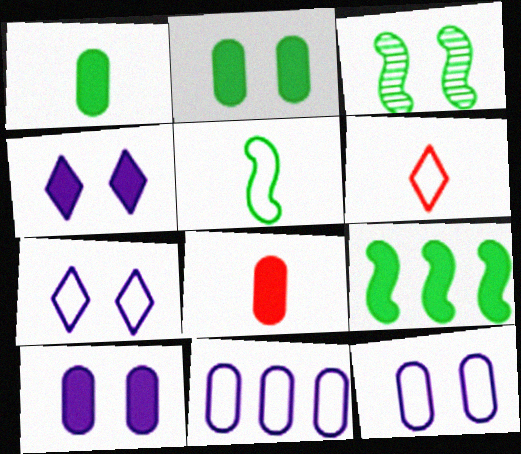[[3, 5, 9], 
[4, 8, 9]]